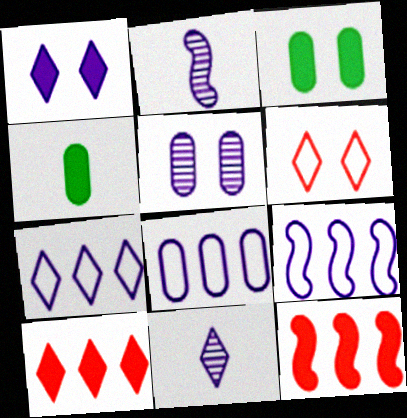[[1, 2, 8], 
[1, 4, 12], 
[1, 7, 11], 
[7, 8, 9]]